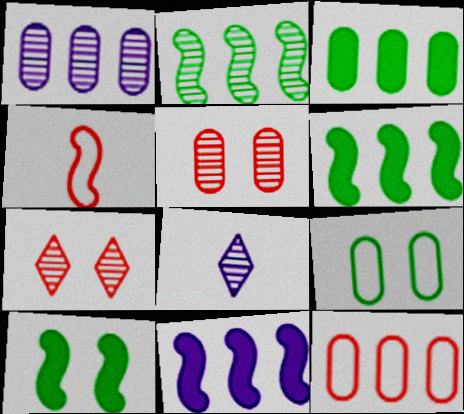[[1, 3, 12], 
[2, 5, 8], 
[8, 10, 12]]